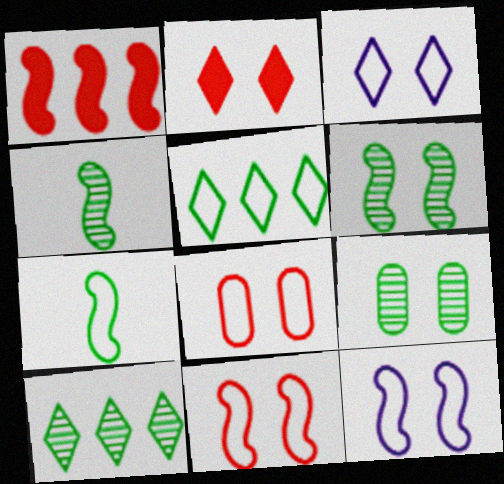[[1, 4, 12], 
[2, 9, 12], 
[4, 9, 10]]